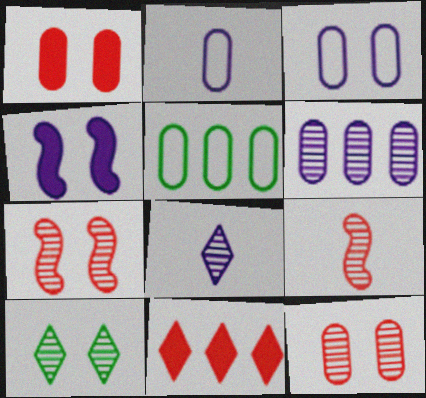[[6, 9, 10]]